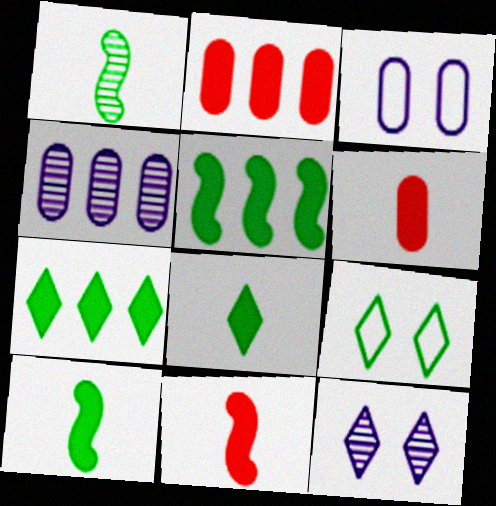[[4, 9, 11]]